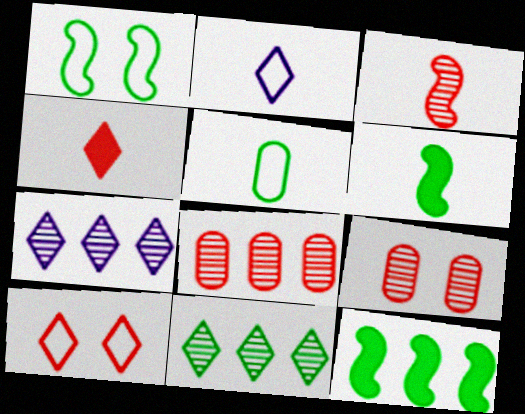[[2, 9, 12]]